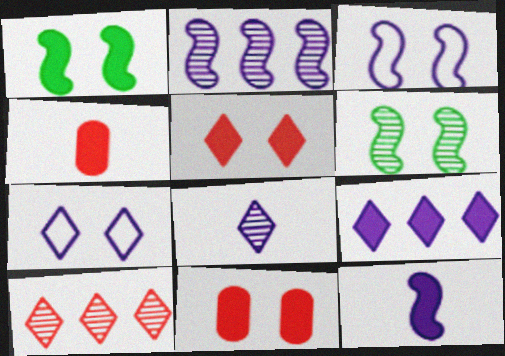[[1, 4, 9], 
[2, 3, 12], 
[6, 7, 11], 
[7, 8, 9]]